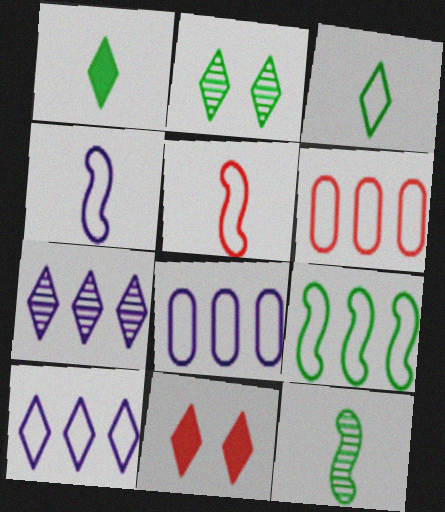[[3, 7, 11], 
[6, 9, 10], 
[8, 11, 12]]